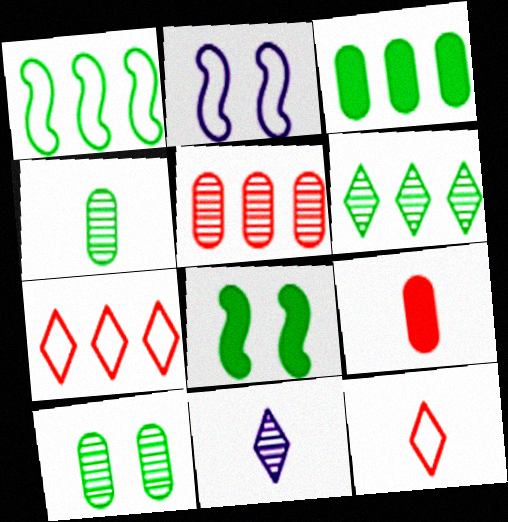[[1, 3, 6], 
[2, 6, 9]]